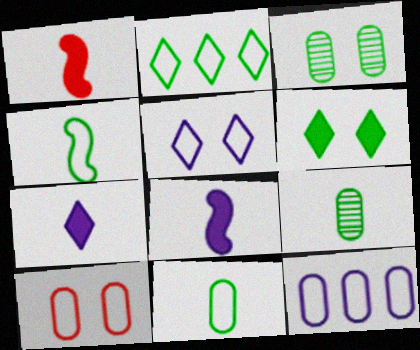[[10, 11, 12]]